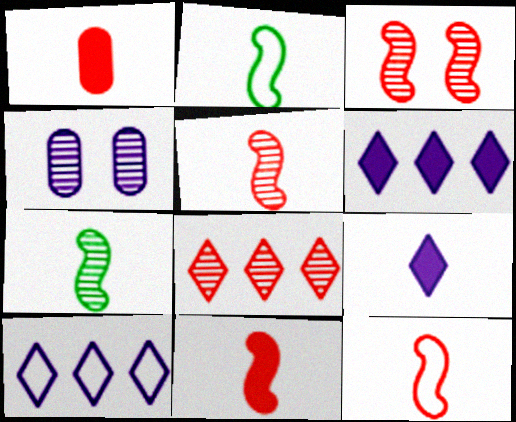[[4, 7, 8], 
[5, 11, 12]]